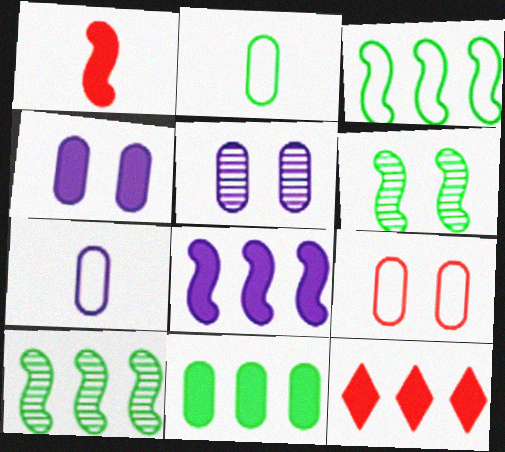[[6, 7, 12], 
[8, 11, 12]]